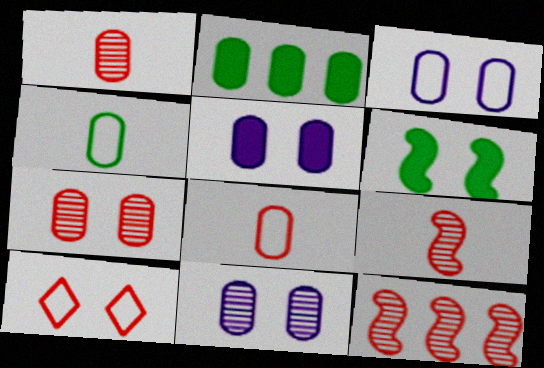[[1, 2, 3], 
[2, 8, 11], 
[3, 5, 11], 
[6, 10, 11]]